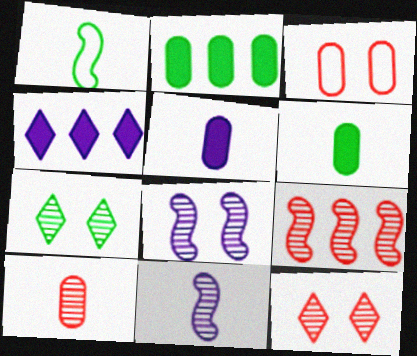[[1, 2, 7], 
[9, 10, 12]]